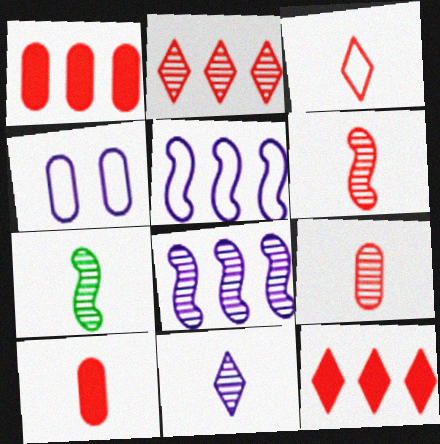[[3, 6, 10], 
[4, 7, 12], 
[7, 9, 11]]